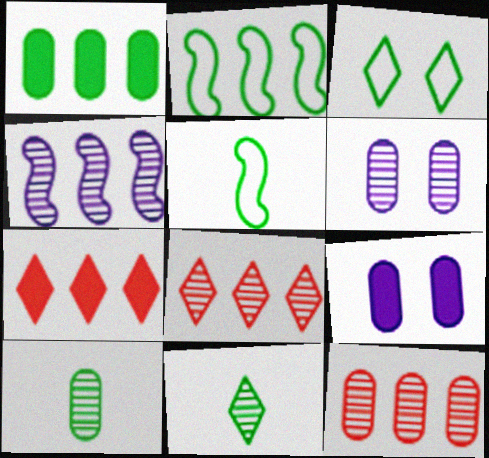[[5, 6, 7], 
[5, 8, 9], 
[6, 10, 12]]